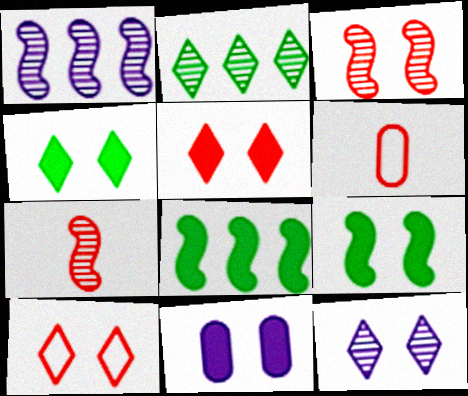[[1, 4, 6], 
[4, 10, 12], 
[5, 9, 11], 
[6, 8, 12]]